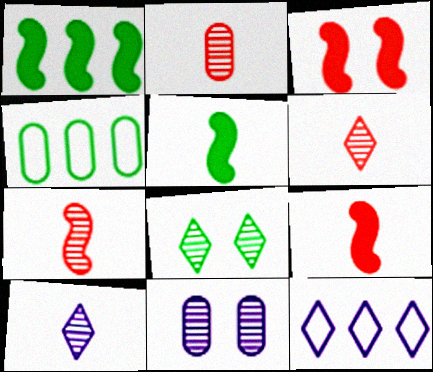[[2, 6, 7], 
[3, 4, 10], 
[4, 5, 8]]